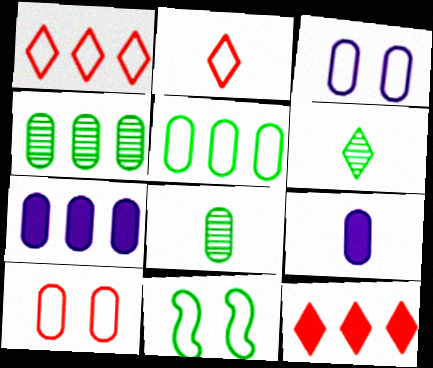[[4, 9, 10], 
[7, 8, 10]]